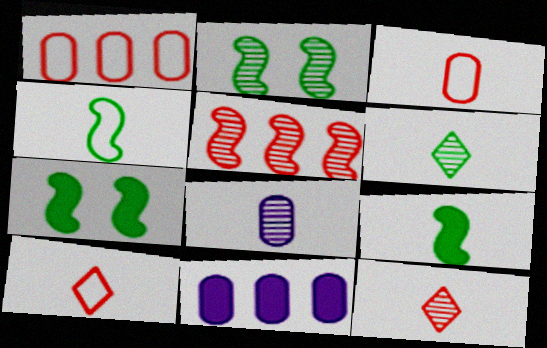[[2, 10, 11], 
[8, 9, 10]]